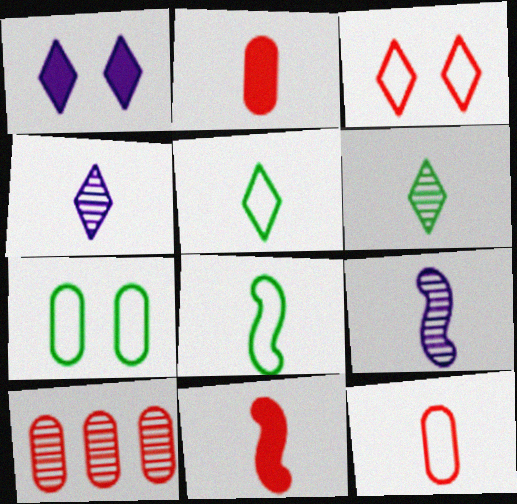[[1, 8, 10], 
[2, 4, 8], 
[2, 5, 9], 
[3, 10, 11], 
[8, 9, 11]]